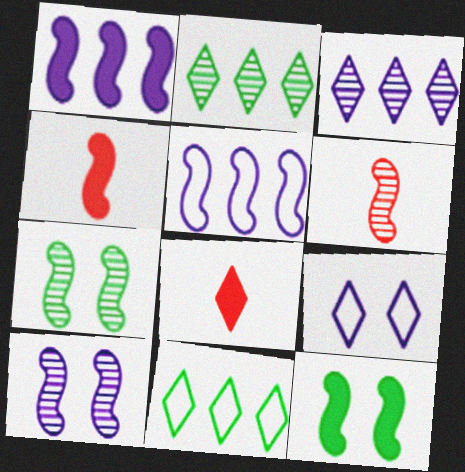[[1, 4, 12], 
[2, 8, 9], 
[4, 5, 7], 
[5, 6, 12]]